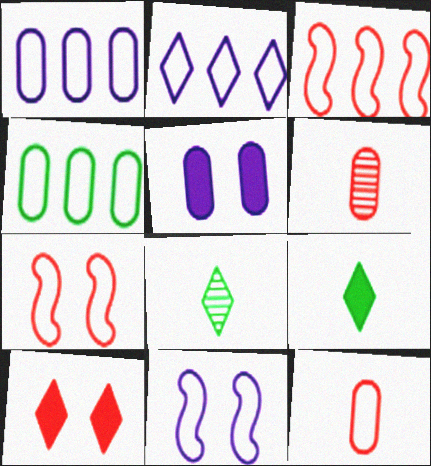[[2, 3, 4], 
[2, 8, 10], 
[3, 5, 8], 
[3, 6, 10], 
[4, 5, 6]]